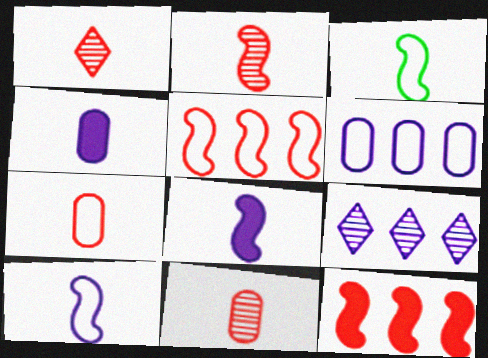[[1, 2, 11], 
[1, 3, 4], 
[2, 3, 8]]